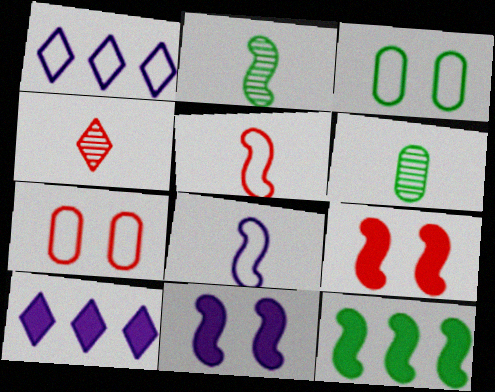[[1, 3, 5], 
[1, 6, 9], 
[2, 7, 10]]